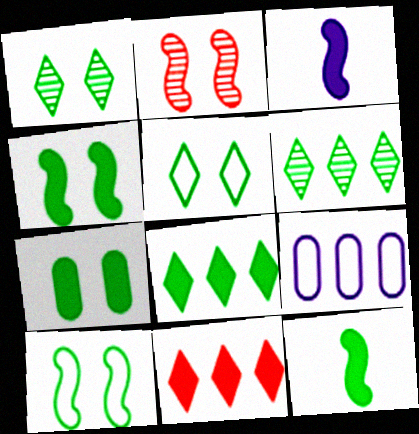[[1, 7, 10], 
[3, 7, 11], 
[7, 8, 12]]